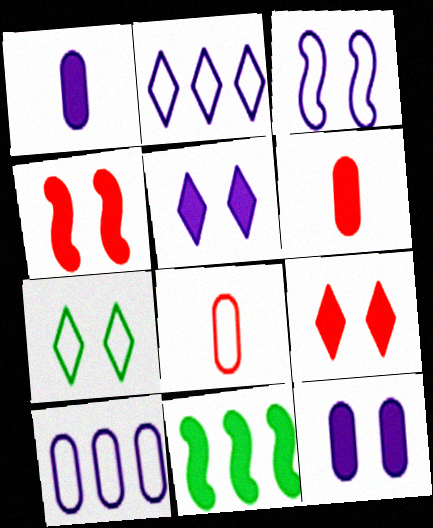[[1, 9, 11], 
[5, 6, 11]]